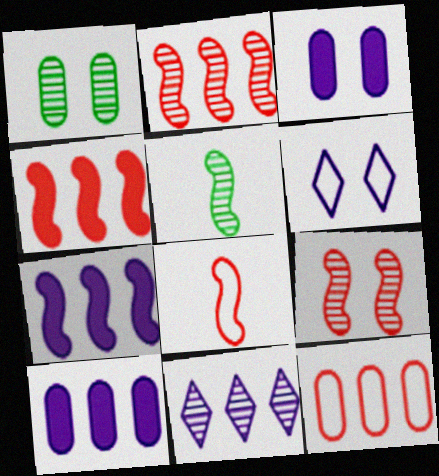[[4, 8, 9]]